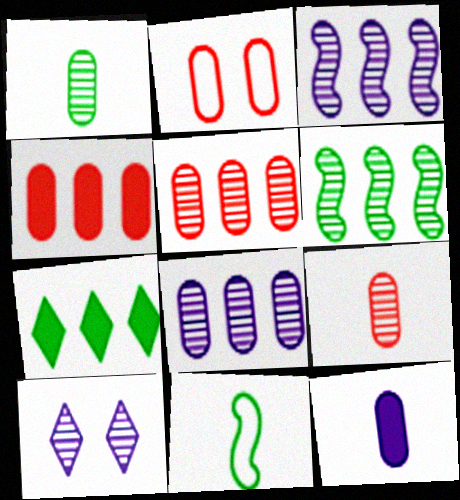[[2, 4, 9], 
[4, 10, 11], 
[6, 9, 10]]